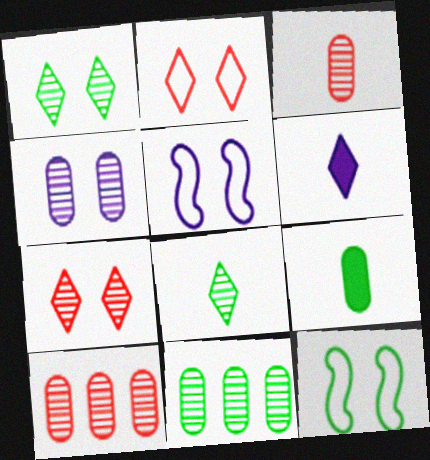[[3, 4, 11], 
[6, 10, 12]]